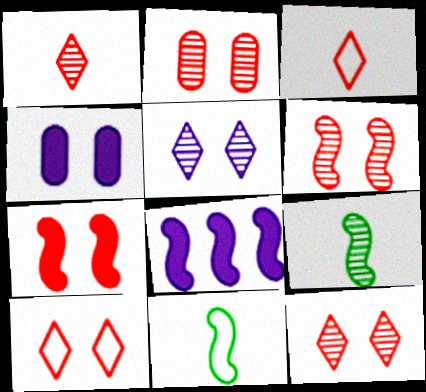[[2, 6, 12], 
[2, 7, 10], 
[6, 8, 11]]